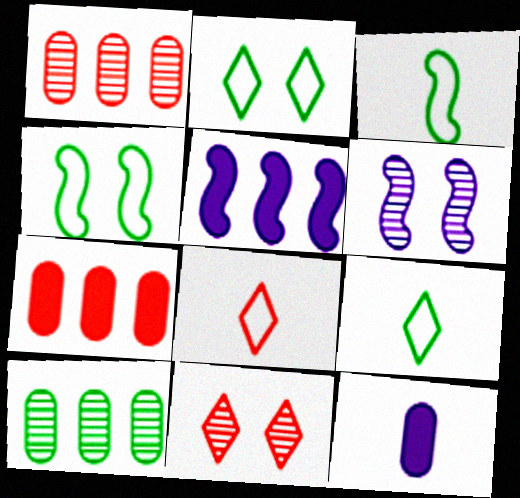[[6, 7, 9]]